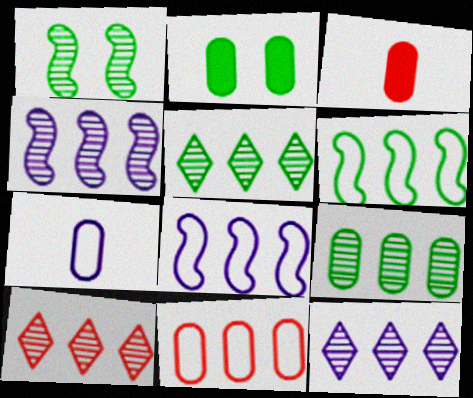[[4, 9, 10], 
[5, 10, 12]]